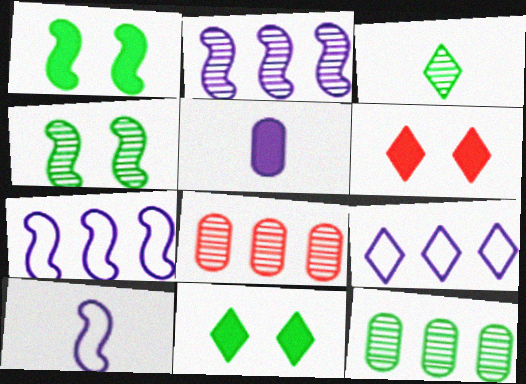[[3, 4, 12], 
[3, 6, 9], 
[6, 10, 12], 
[8, 10, 11]]